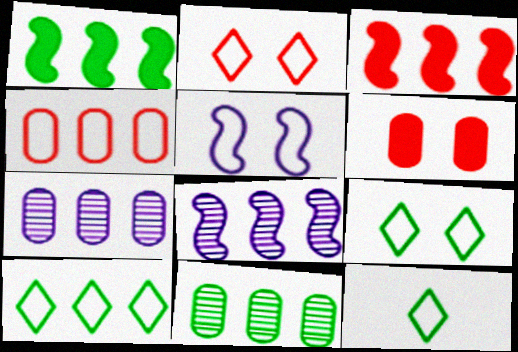[[1, 10, 11], 
[3, 7, 10], 
[4, 5, 12], 
[6, 8, 12], 
[9, 10, 12]]